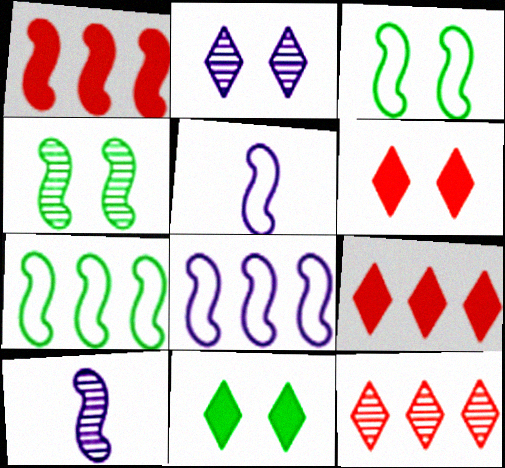[[1, 3, 10], 
[1, 4, 5]]